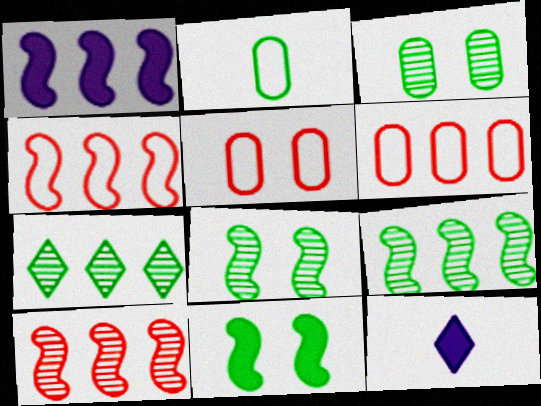[[1, 4, 9], 
[1, 6, 7], 
[2, 7, 11], 
[3, 4, 12], 
[5, 9, 12], 
[6, 8, 12]]